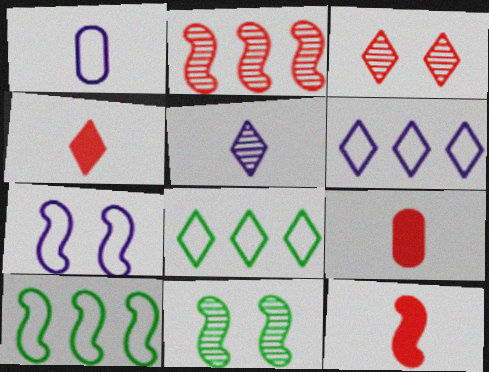[[1, 6, 7], 
[4, 9, 12], 
[6, 9, 11]]